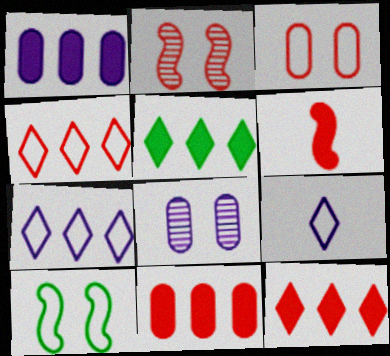[]